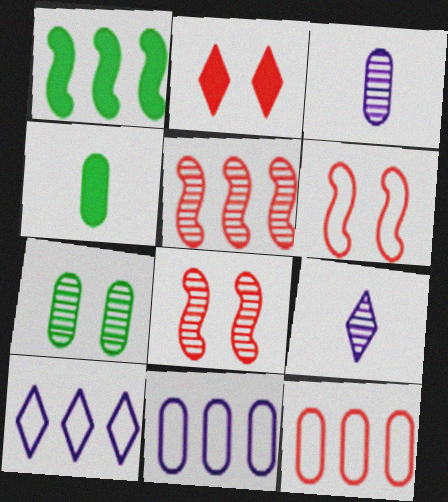[[4, 8, 10], 
[5, 7, 9]]